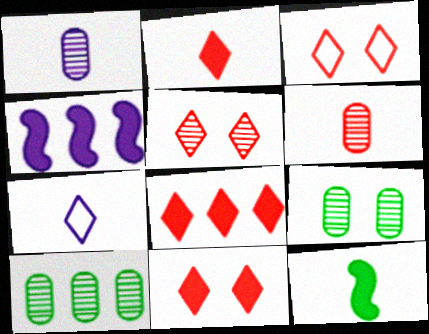[[2, 8, 11], 
[3, 5, 11], 
[6, 7, 12]]